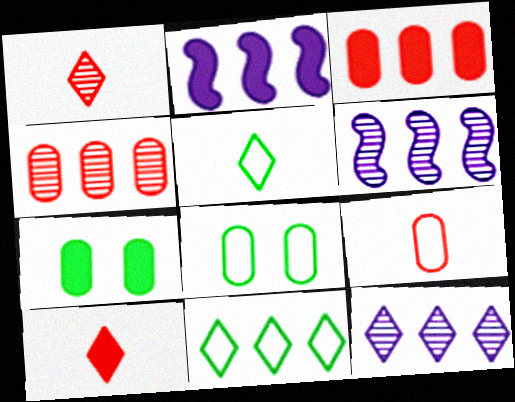[[1, 2, 8], 
[2, 4, 11], 
[2, 7, 10], 
[3, 6, 11], 
[6, 8, 10]]